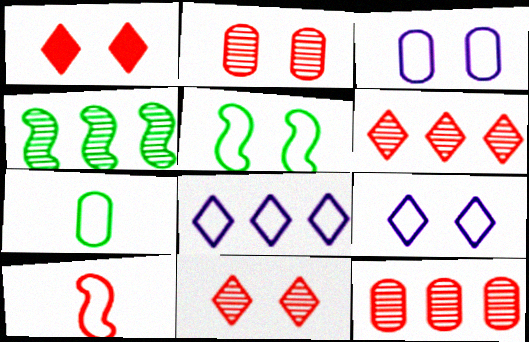[[1, 10, 12]]